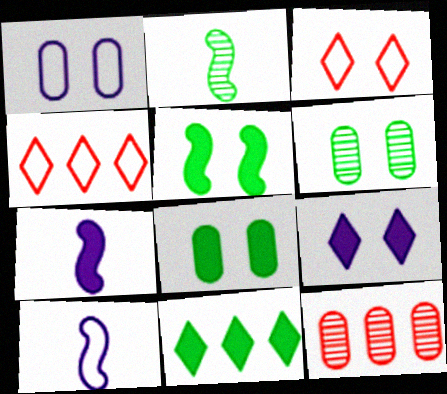[[4, 6, 7]]